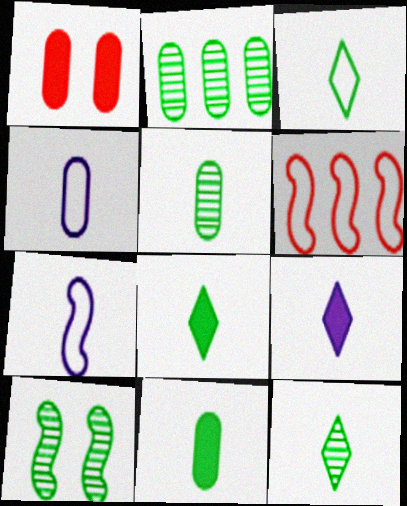[[1, 2, 4], 
[2, 10, 12], 
[3, 8, 12]]